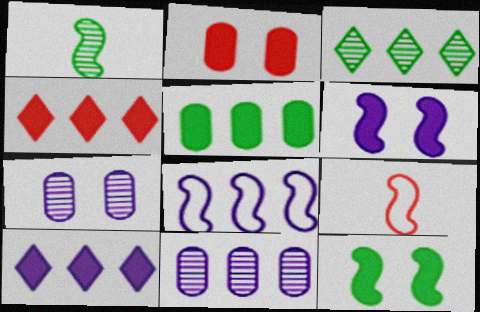[[8, 10, 11]]